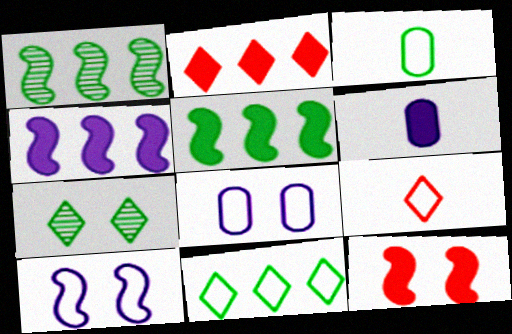[[3, 5, 7], 
[7, 8, 12]]